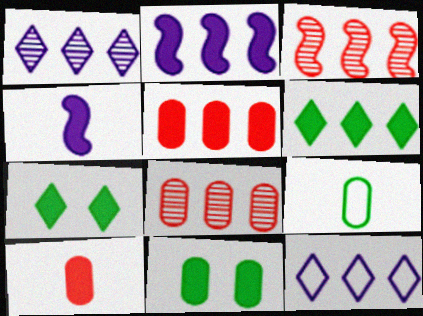[[2, 5, 6], 
[2, 7, 10], 
[4, 5, 7]]